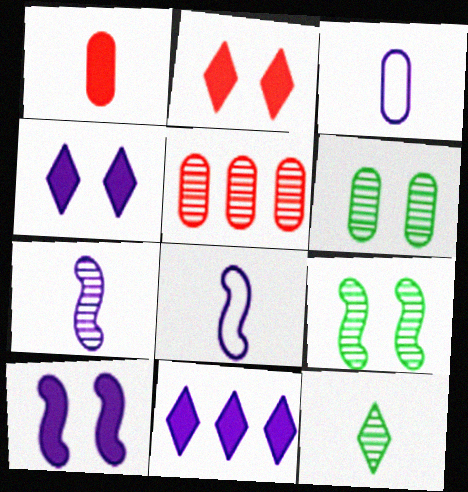[[1, 8, 12]]